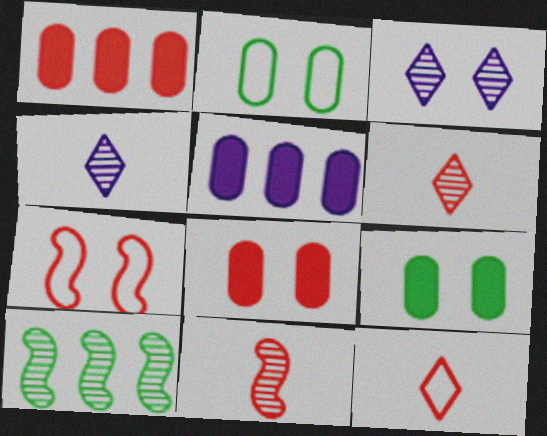[[1, 6, 7], 
[3, 7, 9]]